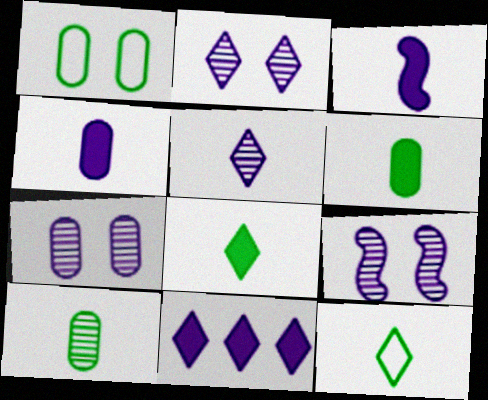[[2, 7, 9]]